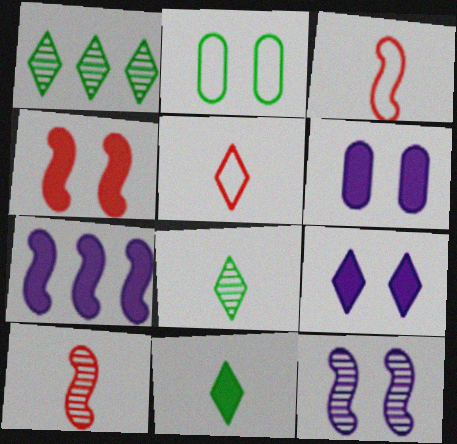[[1, 3, 6], 
[1, 5, 9]]